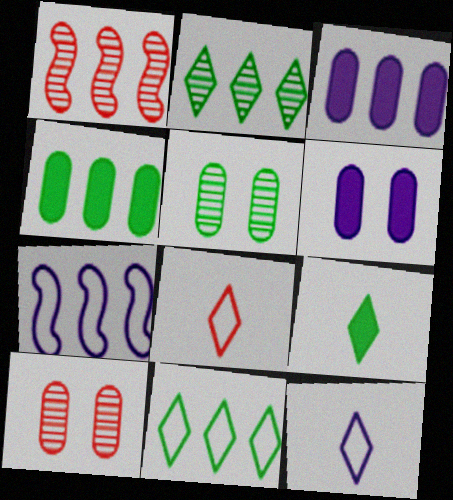[[1, 3, 11], 
[7, 9, 10]]